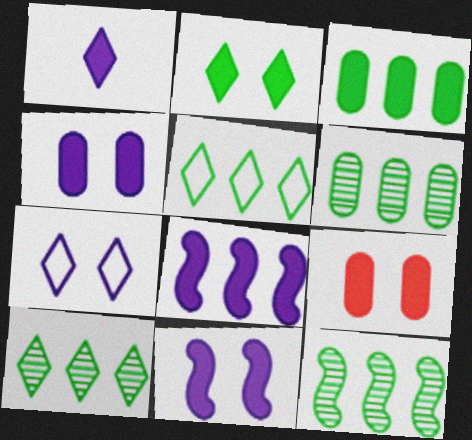[[1, 4, 8], 
[2, 9, 11], 
[3, 5, 12], 
[6, 10, 12]]